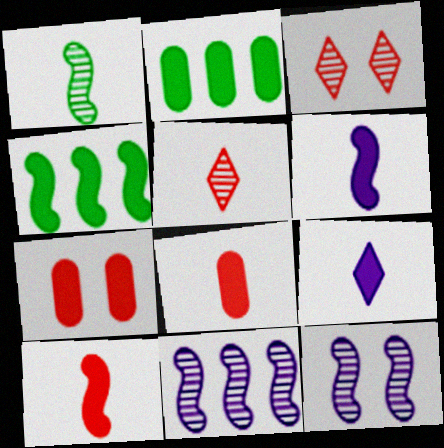[[4, 7, 9]]